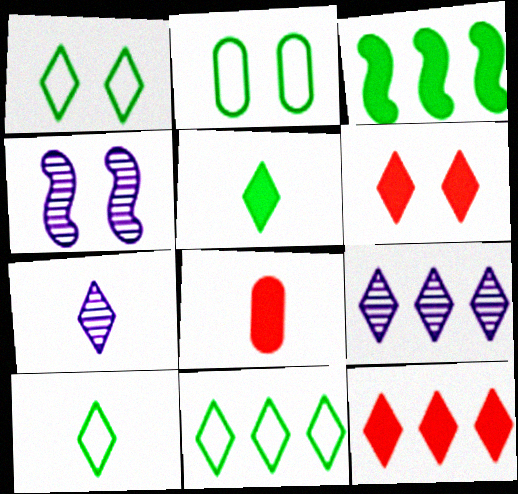[[1, 7, 12], 
[1, 10, 11], 
[2, 4, 6], 
[4, 8, 11], 
[6, 7, 11], 
[6, 9, 10], 
[9, 11, 12]]